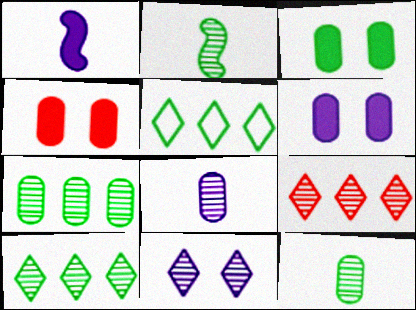[[2, 3, 5], 
[3, 4, 6]]